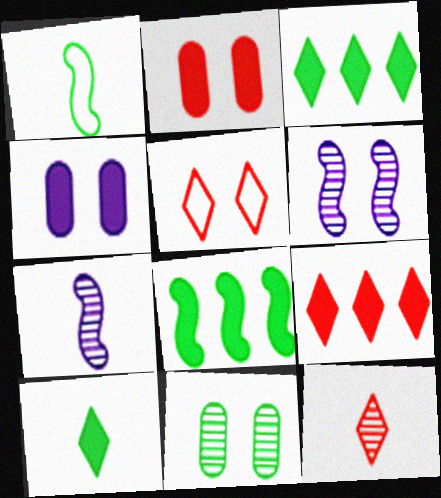[[1, 3, 11], 
[5, 9, 12]]